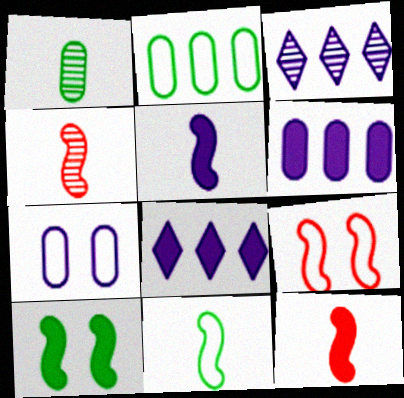[[1, 8, 9], 
[3, 5, 7], 
[4, 5, 11]]